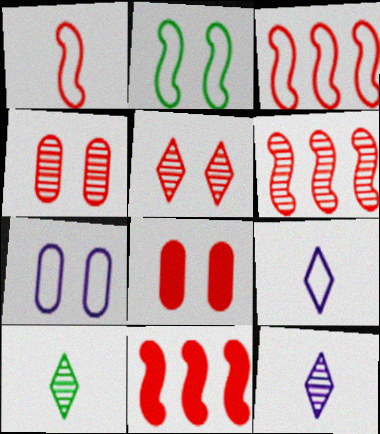[[3, 6, 11], 
[7, 10, 11]]